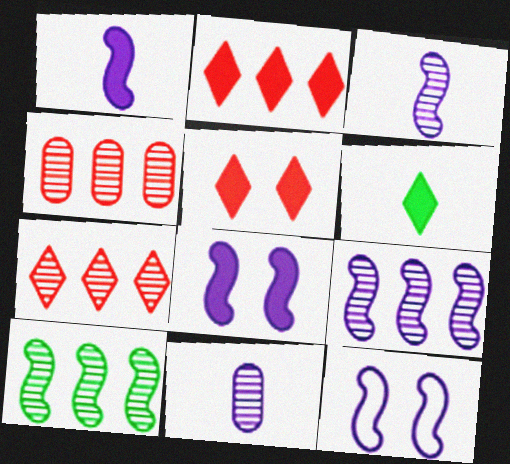[[1, 9, 12], 
[4, 6, 12]]